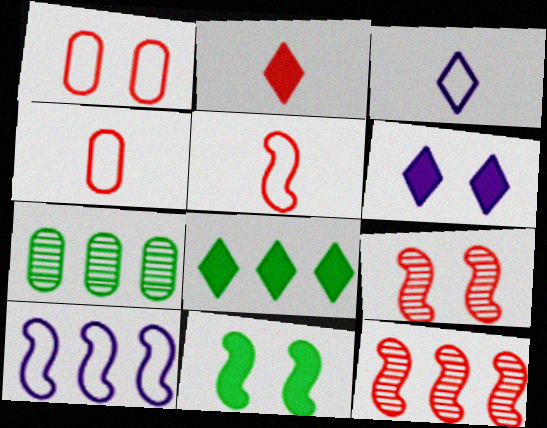[[1, 2, 12], 
[2, 6, 8], 
[5, 6, 7]]